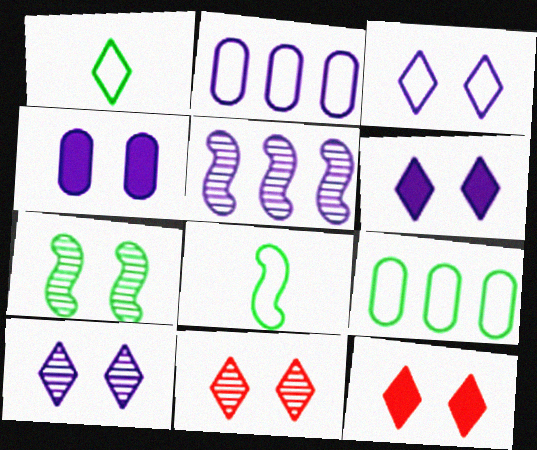[[3, 6, 10]]